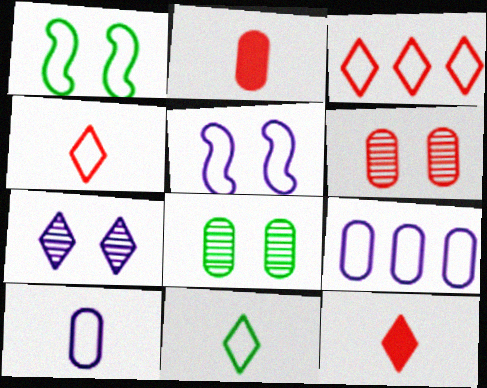[[1, 3, 10], 
[1, 4, 9], 
[2, 8, 9]]